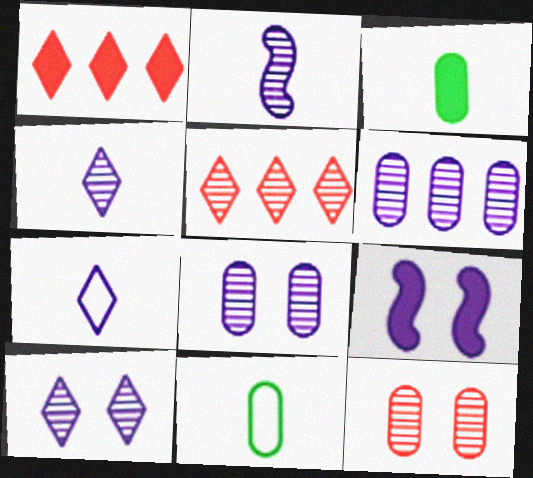[[1, 3, 9], 
[2, 6, 10], 
[5, 9, 11], 
[6, 7, 9]]